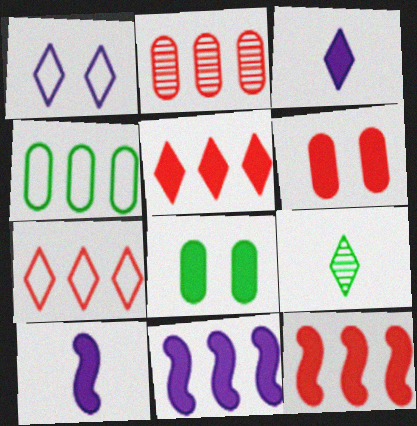[[1, 5, 9], 
[2, 7, 12], 
[3, 8, 12], 
[5, 8, 10]]